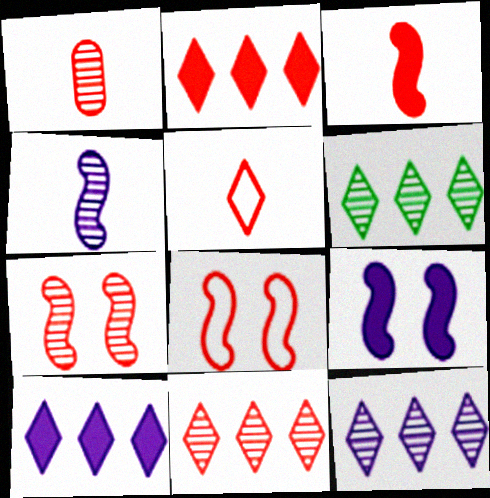[[1, 2, 8], 
[1, 3, 5], 
[1, 7, 11], 
[6, 11, 12]]